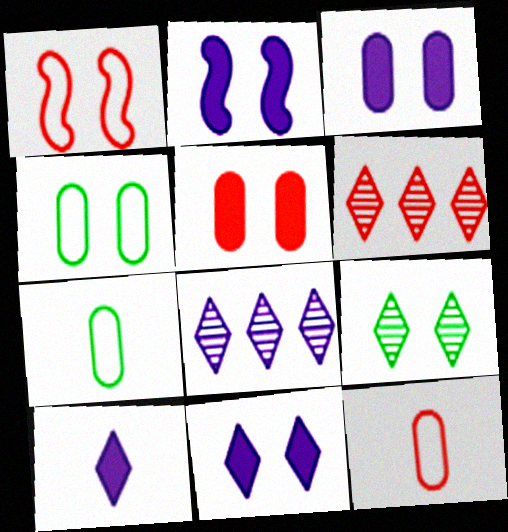[[1, 3, 9], 
[2, 3, 11], 
[2, 6, 7]]